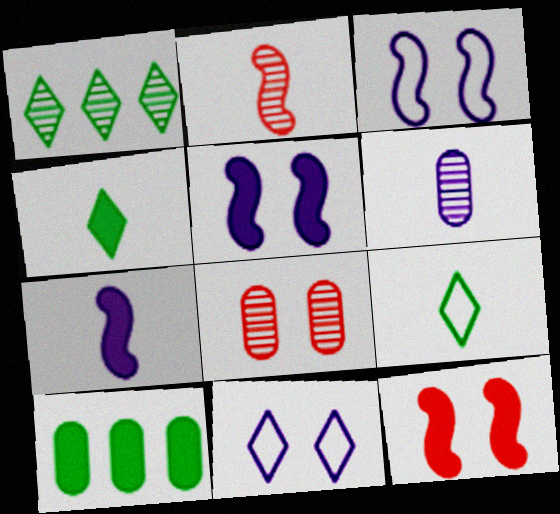[[2, 10, 11]]